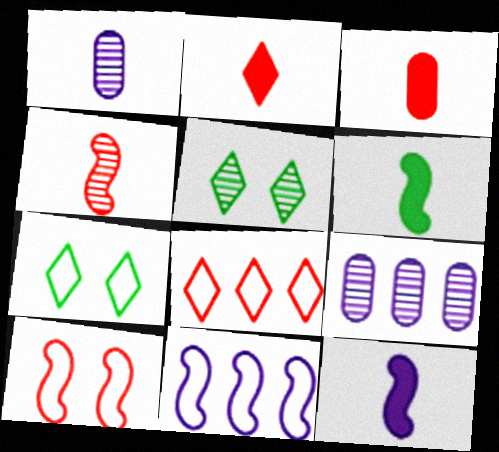[[3, 5, 11], 
[4, 5, 9]]